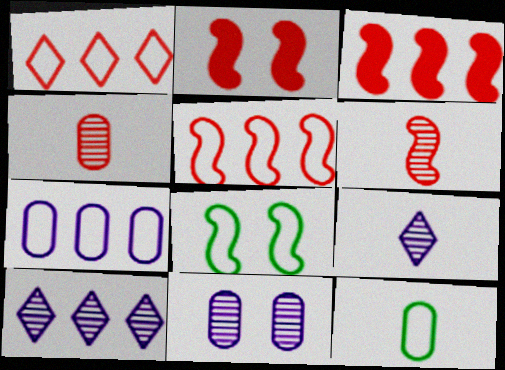[[1, 2, 4], 
[2, 5, 6], 
[2, 10, 12]]